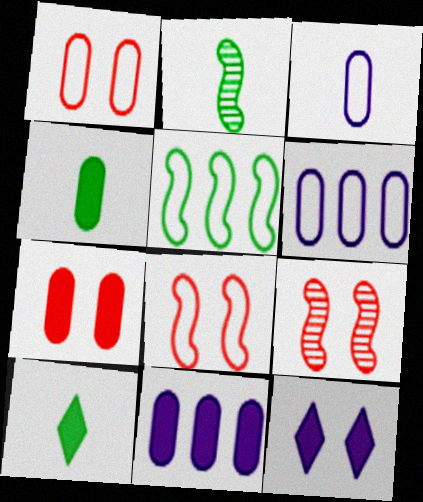[[4, 7, 11], 
[6, 9, 10]]